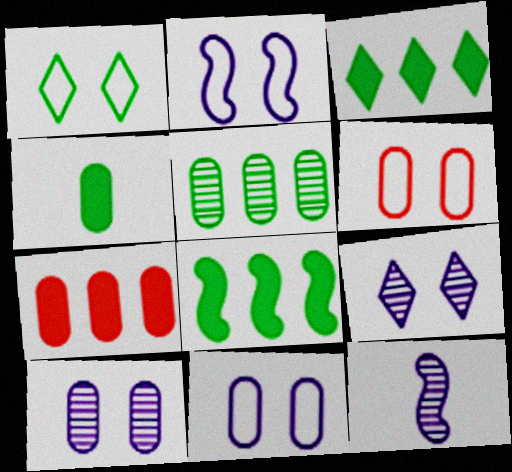[[1, 2, 6], 
[1, 7, 12], 
[3, 6, 12]]